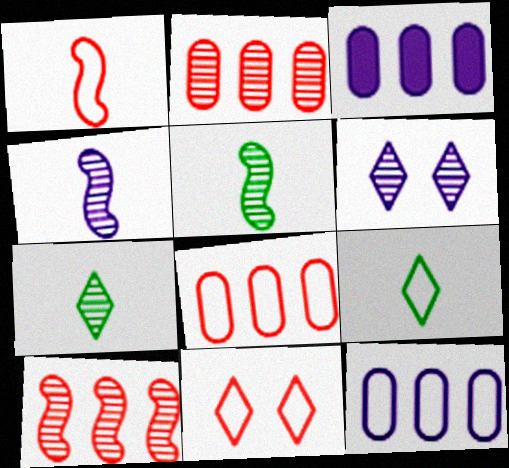[[1, 8, 11], 
[2, 5, 6], 
[3, 5, 11]]